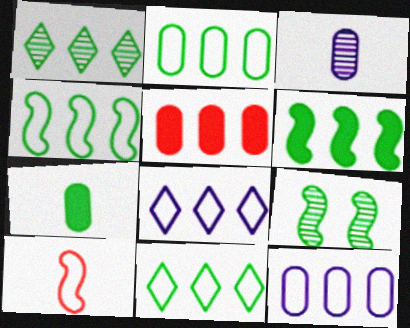[[1, 2, 6], 
[2, 4, 11], 
[7, 9, 11]]